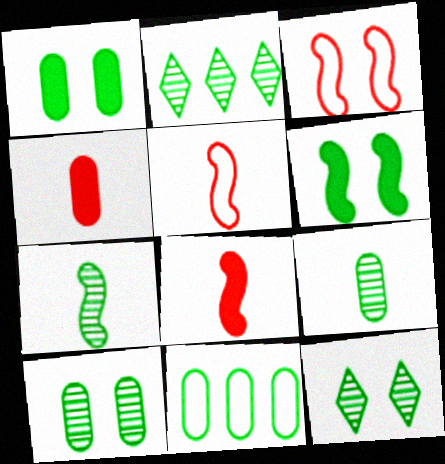[[1, 9, 11], 
[2, 7, 10]]